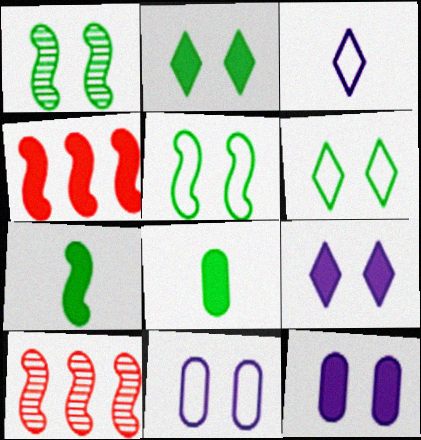[[4, 8, 9]]